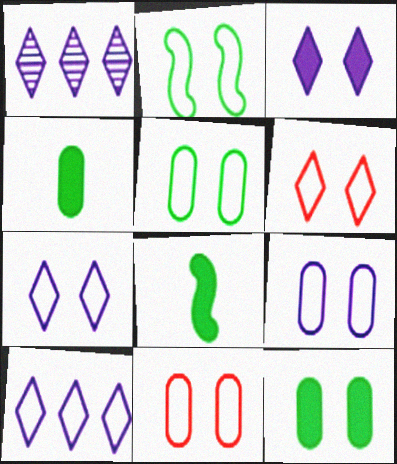[[1, 8, 11], 
[2, 6, 9], 
[2, 7, 11], 
[5, 9, 11]]